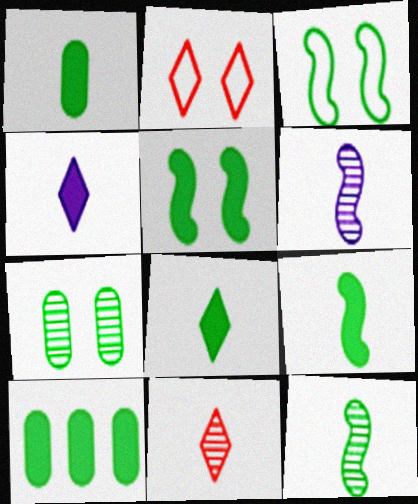[[1, 8, 9], 
[2, 6, 10], 
[5, 8, 10]]